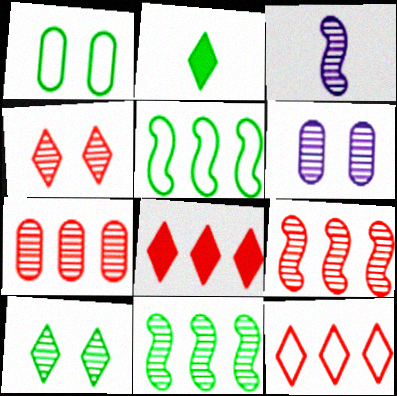[[1, 2, 11], 
[1, 3, 8], 
[3, 7, 10]]